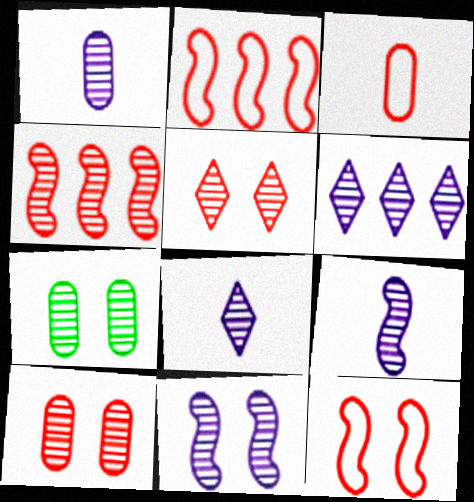[[1, 6, 11], 
[1, 8, 9], 
[4, 7, 8], 
[5, 7, 11]]